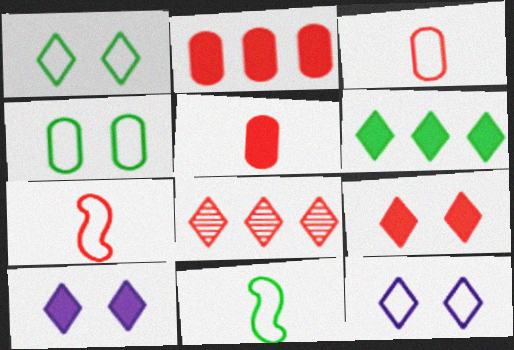[]